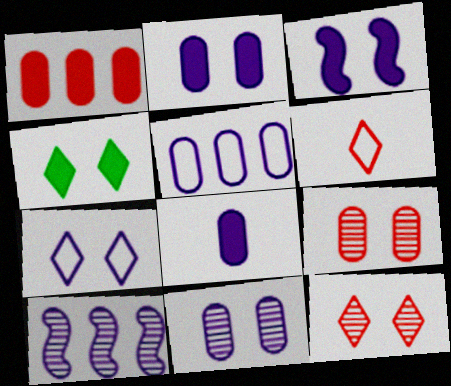[[3, 7, 11], 
[4, 7, 12], 
[5, 8, 11], 
[7, 8, 10]]